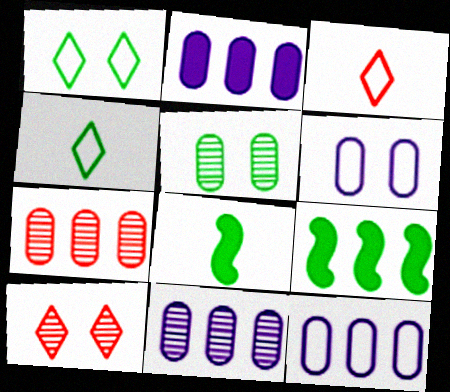[[2, 11, 12], 
[4, 5, 9], 
[8, 10, 12]]